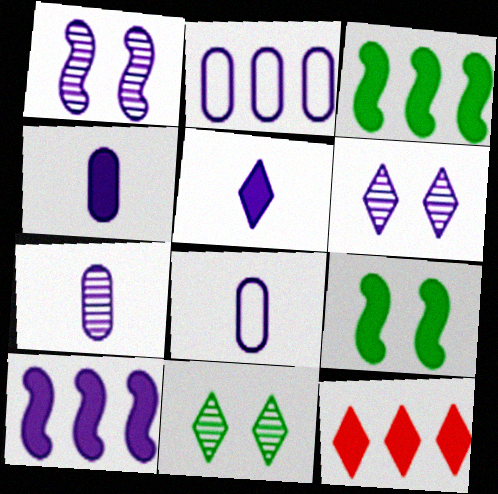[[1, 2, 5], 
[4, 7, 8], 
[4, 9, 12], 
[6, 8, 10]]